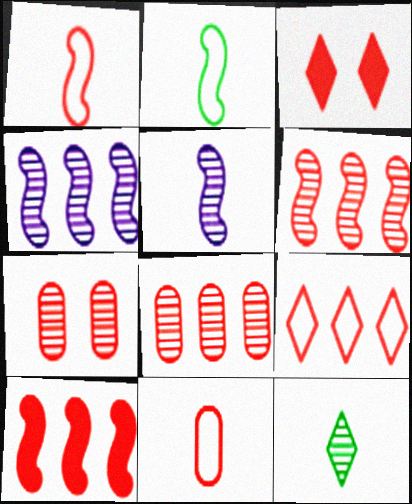[[1, 3, 8], 
[3, 6, 11], 
[4, 7, 12], 
[8, 9, 10]]